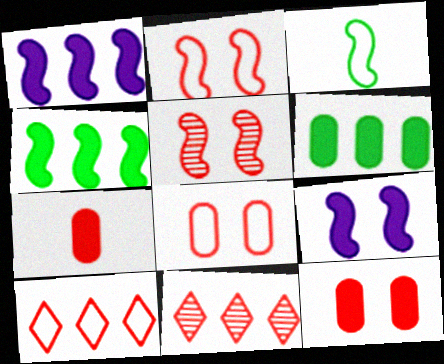[[1, 3, 5], 
[2, 7, 11], 
[5, 7, 10]]